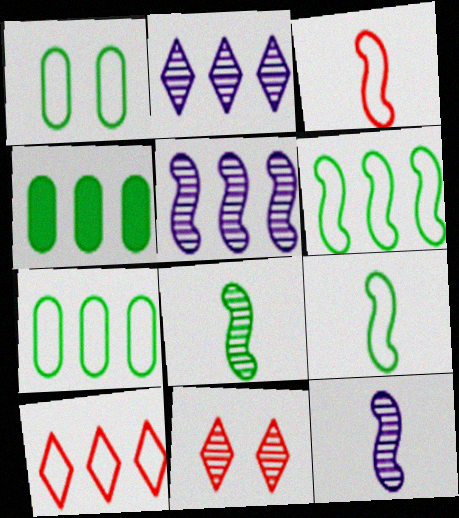[[4, 5, 10]]